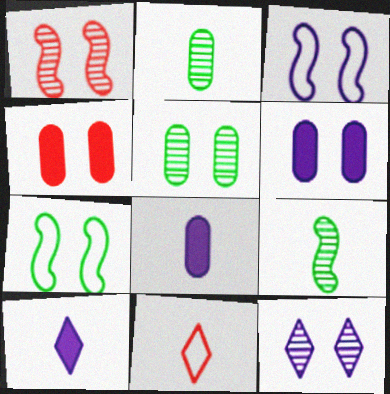[[1, 5, 12], 
[3, 6, 12], 
[4, 7, 12], 
[8, 9, 11]]